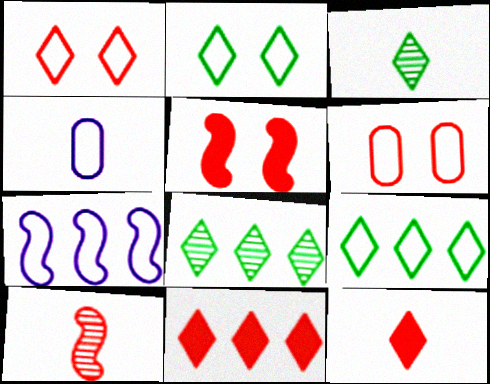[[4, 5, 8], 
[6, 10, 11]]